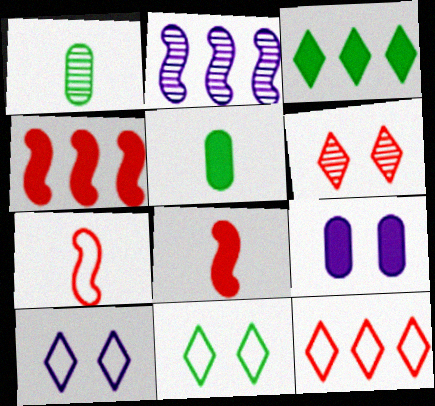[[1, 2, 6], 
[1, 4, 10], 
[3, 8, 9]]